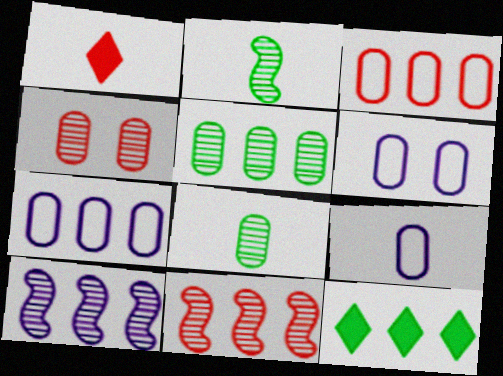[[1, 2, 9], 
[3, 10, 12], 
[6, 7, 9], 
[7, 11, 12]]